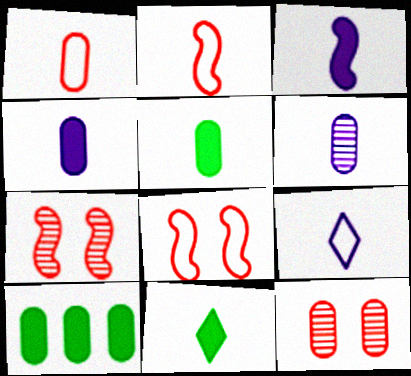[[1, 5, 6], 
[2, 6, 11], 
[3, 6, 9], 
[7, 9, 10]]